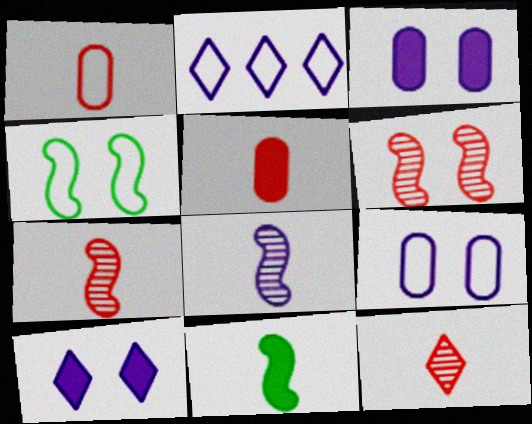[[1, 2, 4], 
[2, 3, 8]]